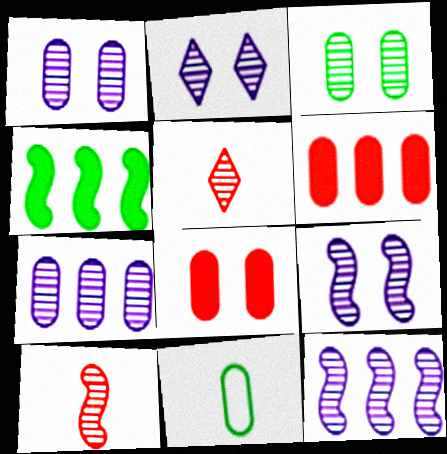[[1, 2, 9], 
[1, 6, 11], 
[3, 5, 12], 
[7, 8, 11]]